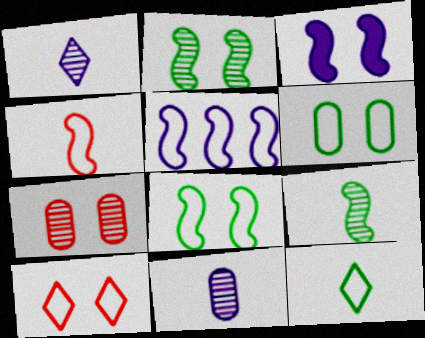[[4, 5, 8]]